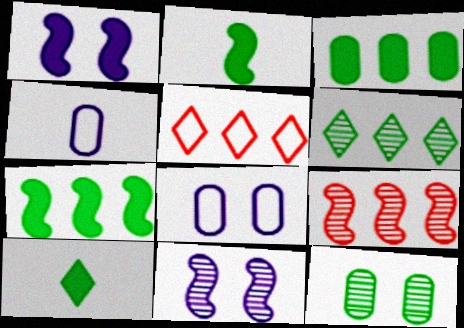[[8, 9, 10]]